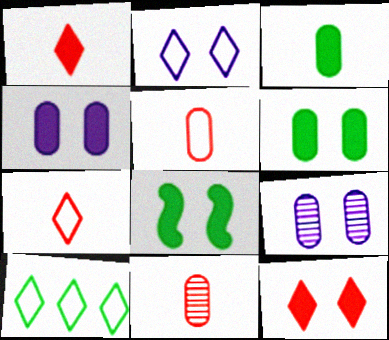[[2, 7, 10], 
[4, 8, 12]]